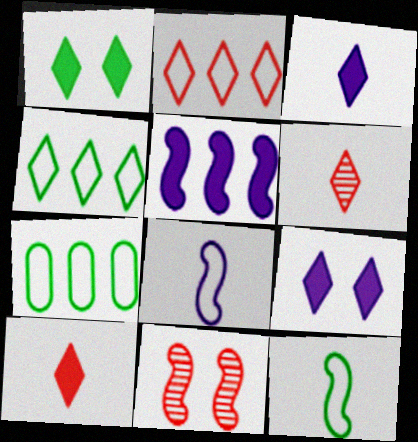[[3, 7, 11], 
[4, 6, 9], 
[5, 11, 12]]